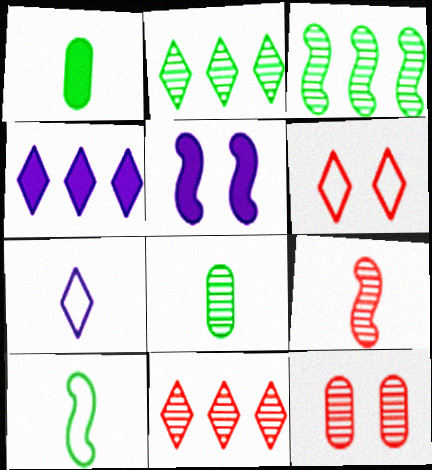[[1, 7, 9], 
[4, 10, 12], 
[9, 11, 12]]